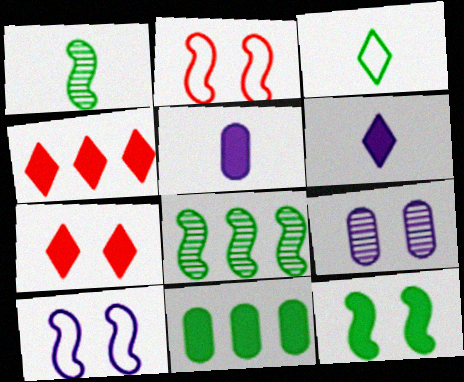[[4, 5, 12]]